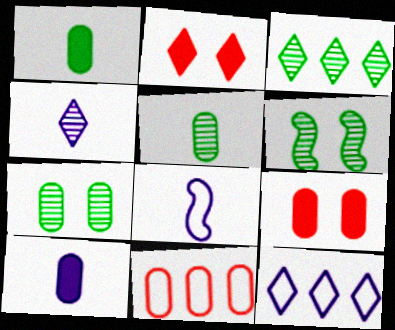[[3, 5, 6], 
[3, 8, 9], 
[4, 8, 10], 
[7, 10, 11]]